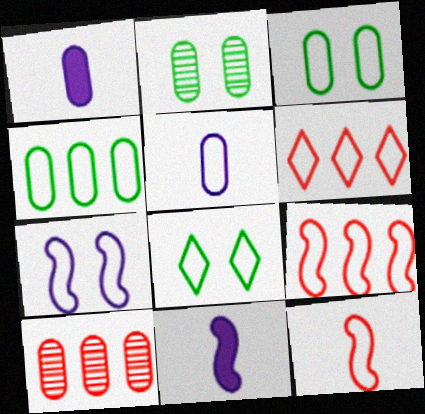[[1, 3, 10], 
[2, 6, 11], 
[5, 8, 9], 
[8, 10, 11]]